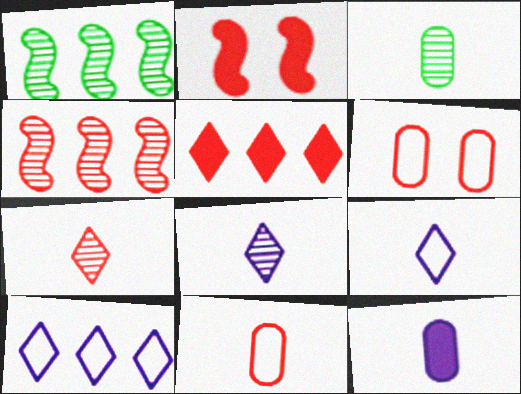[[2, 3, 10], 
[3, 11, 12]]